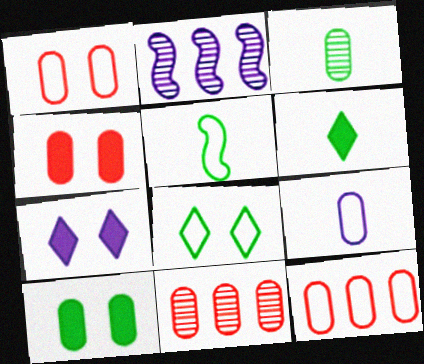[[1, 2, 6], 
[2, 7, 9], 
[3, 5, 6], 
[5, 7, 11], 
[9, 10, 11]]